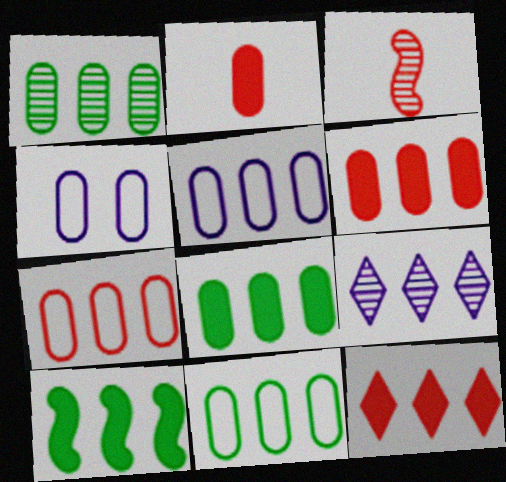[[1, 2, 4], 
[1, 5, 6], 
[1, 8, 11], 
[5, 7, 11], 
[7, 9, 10]]